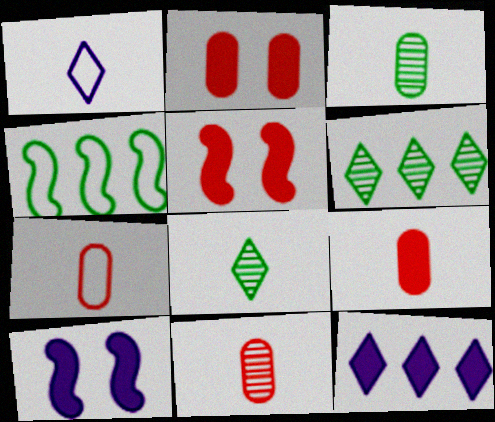[[6, 7, 10], 
[7, 9, 11]]